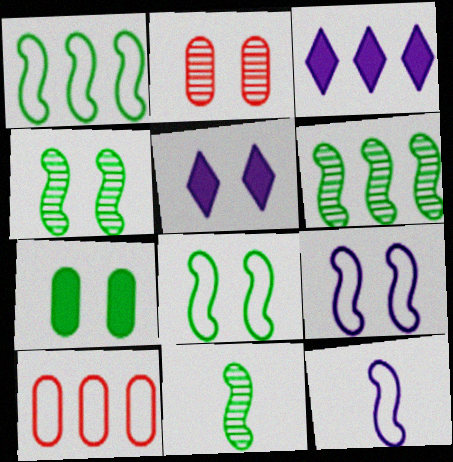[[2, 5, 8], 
[3, 6, 10], 
[4, 6, 11], 
[5, 10, 11]]